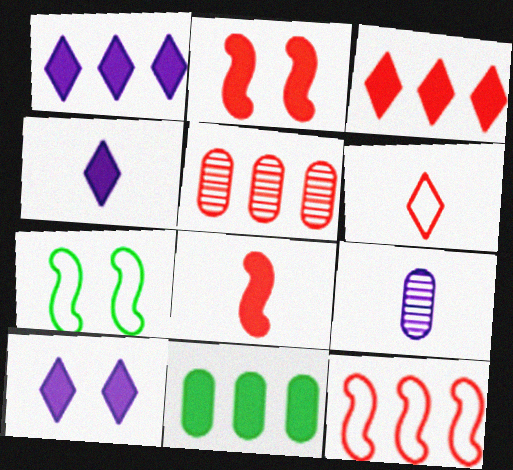[[1, 4, 10], 
[2, 4, 11], 
[2, 5, 6], 
[3, 5, 12], 
[3, 7, 9], 
[4, 5, 7], 
[8, 10, 11]]